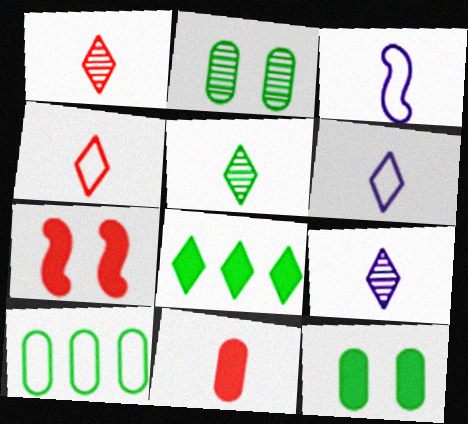[[1, 5, 9], 
[3, 5, 11], 
[7, 9, 10]]